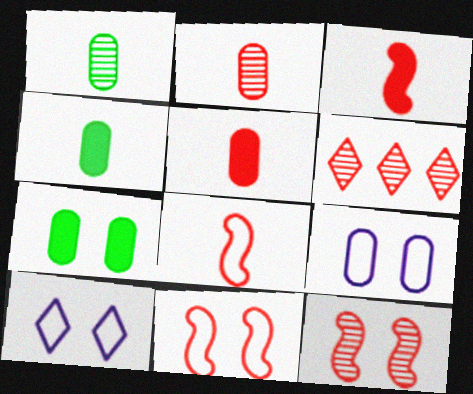[[2, 6, 12], 
[5, 6, 11], 
[7, 10, 12]]